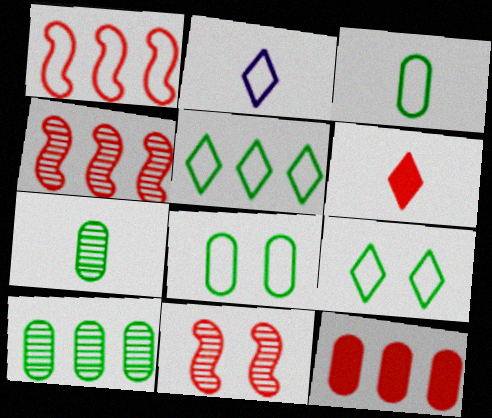[[1, 2, 8]]